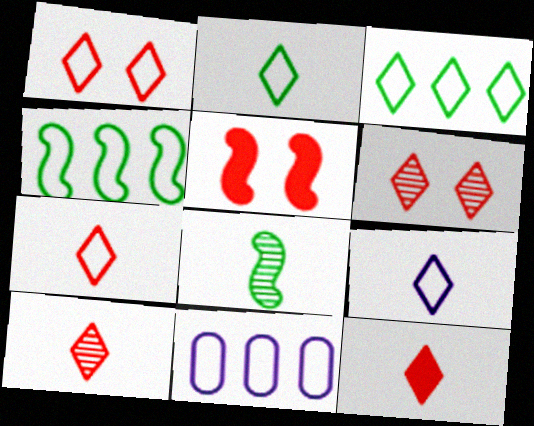[[1, 3, 9], 
[2, 7, 9], 
[7, 10, 12]]